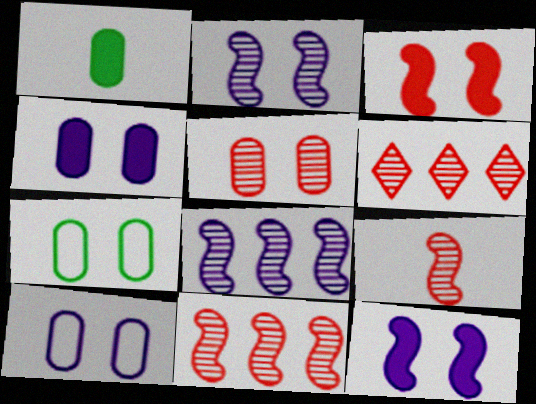[[4, 5, 7], 
[5, 6, 9]]